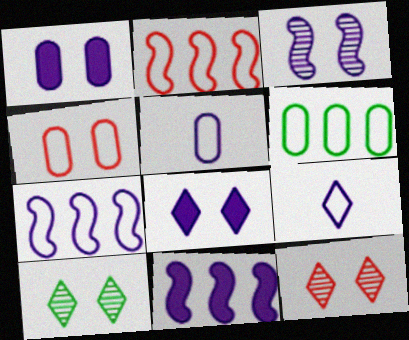[[4, 5, 6]]